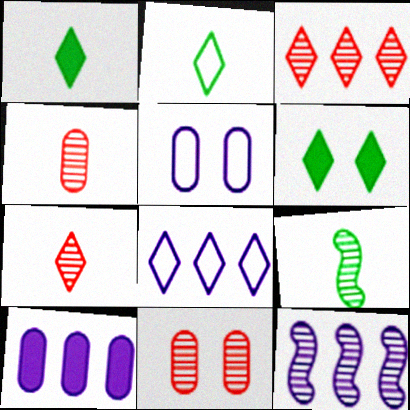[[6, 7, 8], 
[8, 10, 12]]